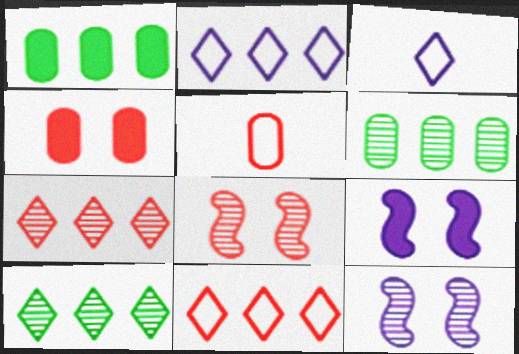[[1, 3, 8], 
[5, 9, 10]]